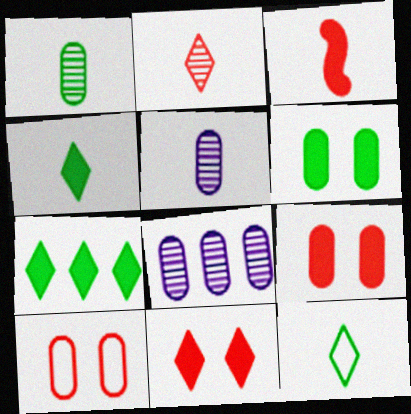[[3, 5, 12]]